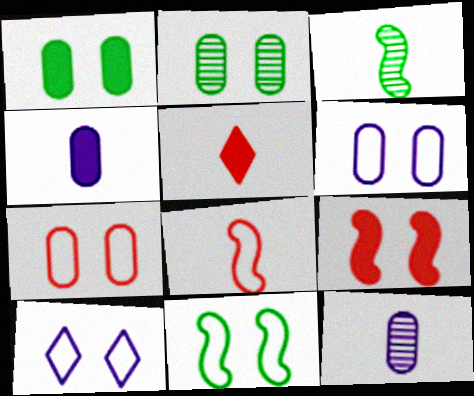[[2, 9, 10], 
[7, 10, 11]]